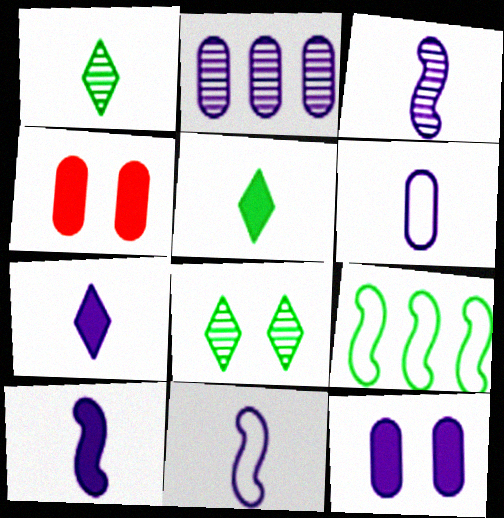[[2, 6, 12], 
[3, 6, 7], 
[3, 10, 11]]